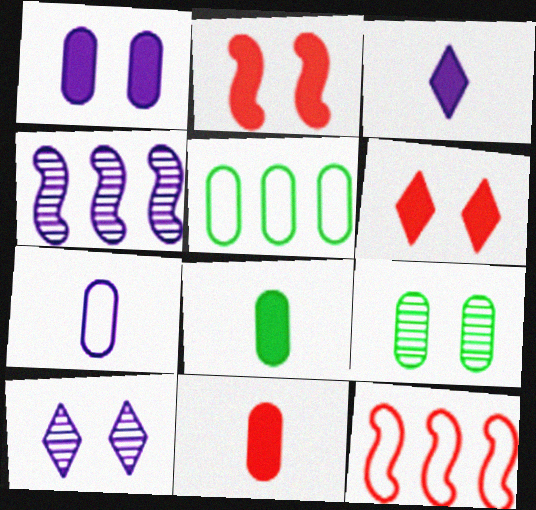[[3, 9, 12], 
[5, 8, 9], 
[8, 10, 12]]